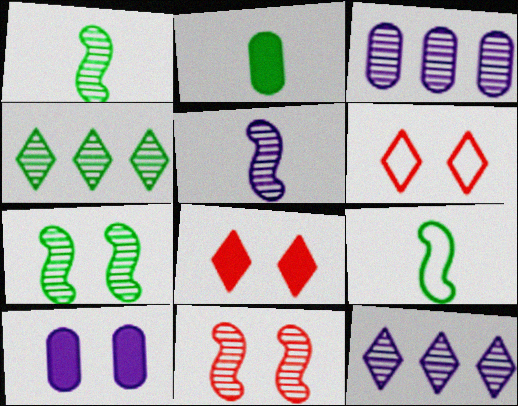[[3, 8, 9], 
[6, 7, 10]]